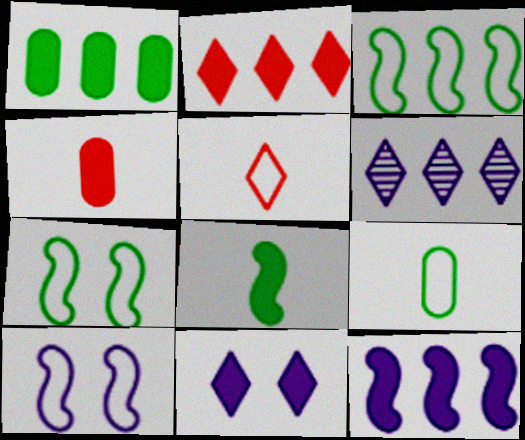[[1, 2, 12], 
[4, 6, 7]]